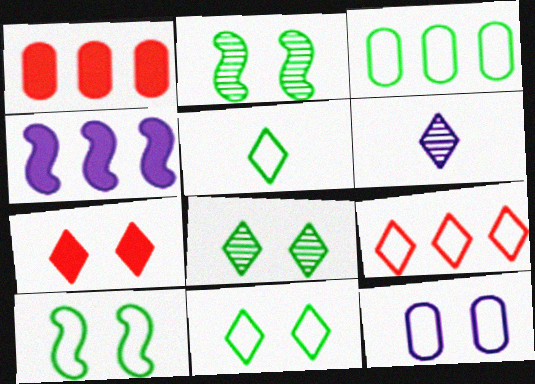[[1, 6, 10], 
[2, 7, 12], 
[3, 5, 10], 
[4, 6, 12]]